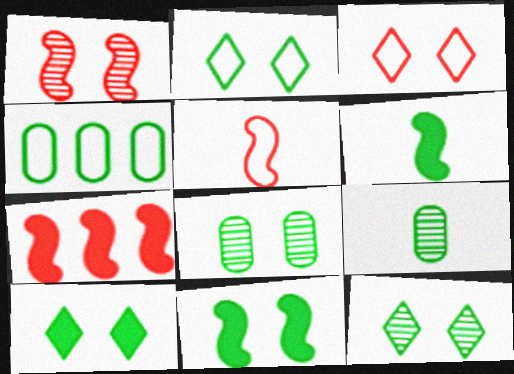[[1, 5, 7], 
[2, 8, 11], 
[2, 10, 12], 
[4, 6, 12]]